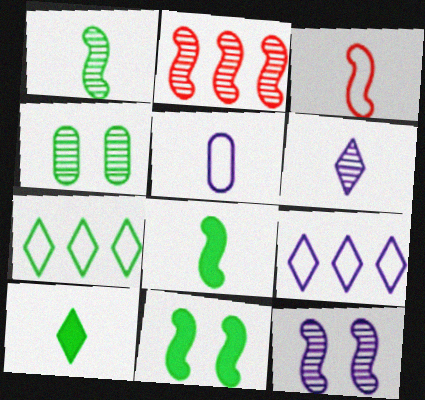[[1, 2, 12], 
[2, 4, 6], 
[4, 7, 8]]